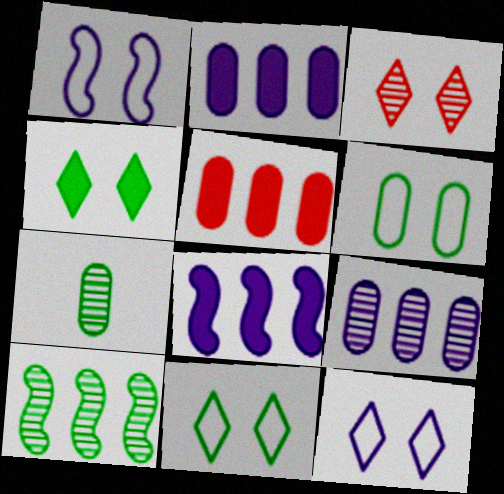[[3, 4, 12]]